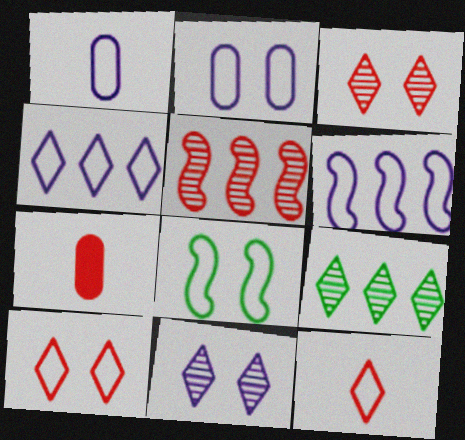[[2, 8, 10], 
[5, 7, 10]]